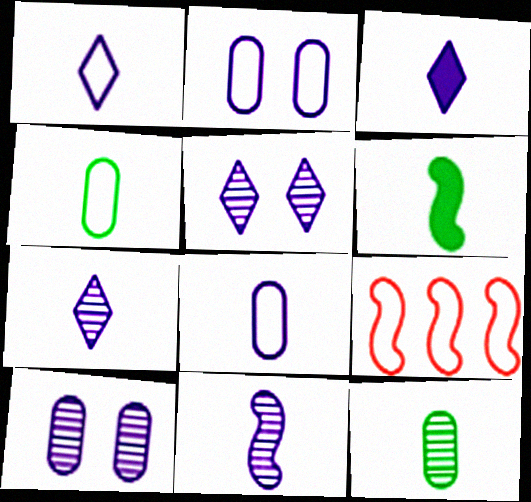[[1, 3, 7], 
[3, 8, 11]]